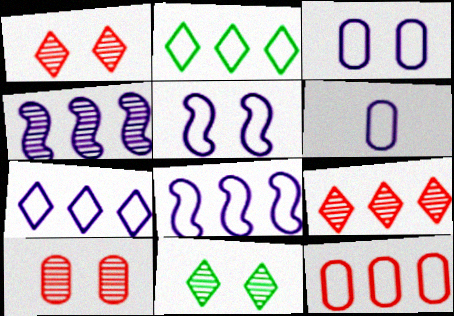[[2, 8, 12], 
[5, 6, 7]]